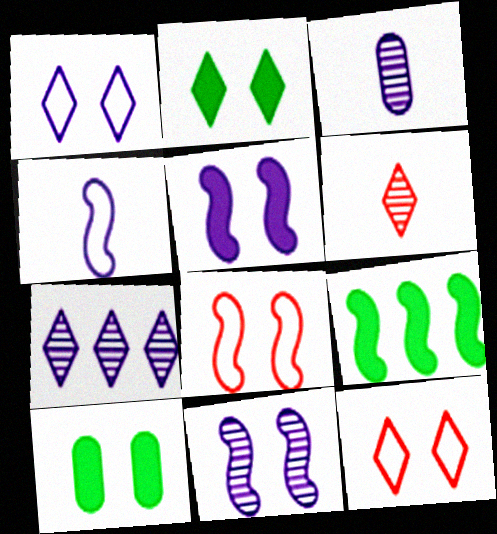[[3, 7, 11], 
[3, 9, 12], 
[10, 11, 12]]